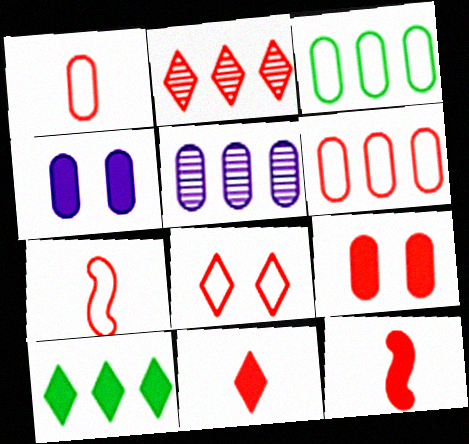[[2, 7, 9], 
[2, 8, 11], 
[4, 10, 12], 
[6, 7, 8]]